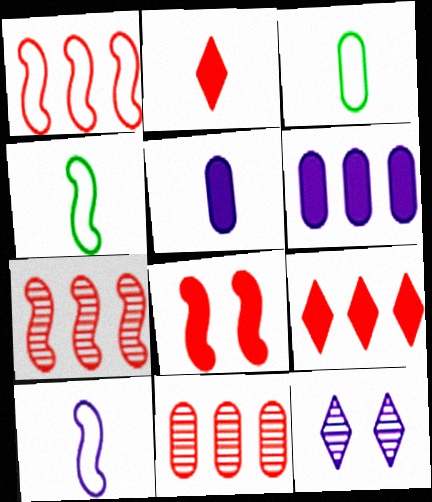[[1, 9, 11], 
[6, 10, 12]]